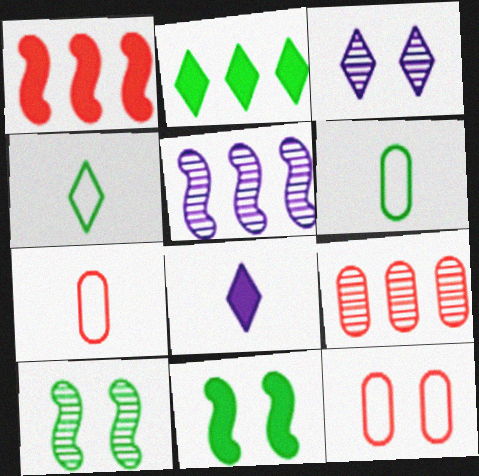[[1, 3, 6], 
[2, 6, 10], 
[3, 11, 12]]